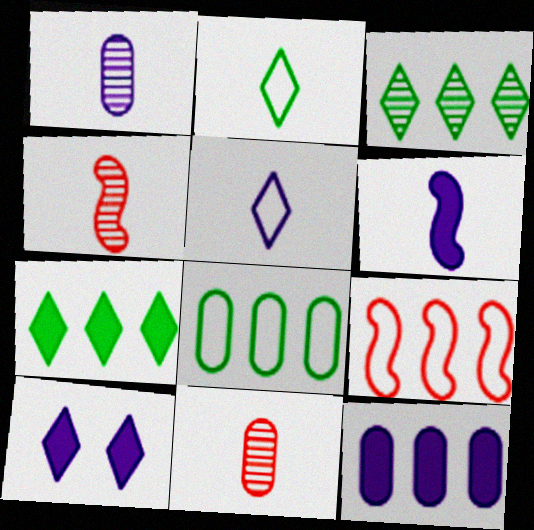[[1, 5, 6], 
[2, 6, 11], 
[3, 9, 12], 
[4, 8, 10], 
[6, 10, 12]]